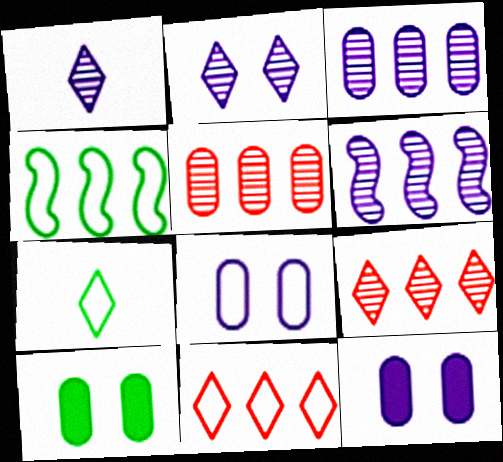[]